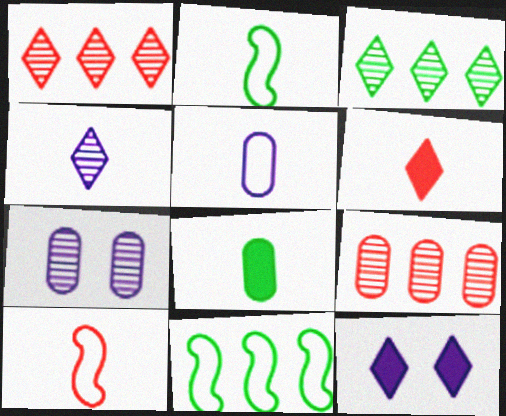[[2, 9, 12], 
[4, 8, 10], 
[6, 7, 11]]